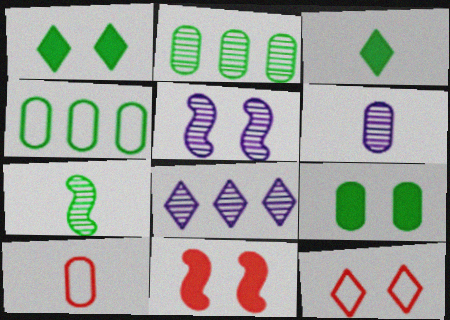[[1, 4, 7], 
[3, 8, 12], 
[5, 6, 8], 
[5, 9, 12]]